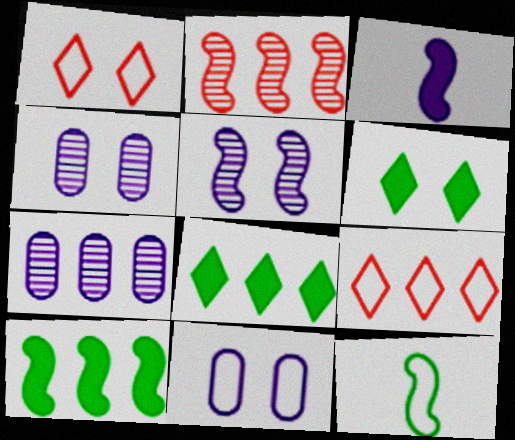[[7, 9, 10], 
[9, 11, 12]]